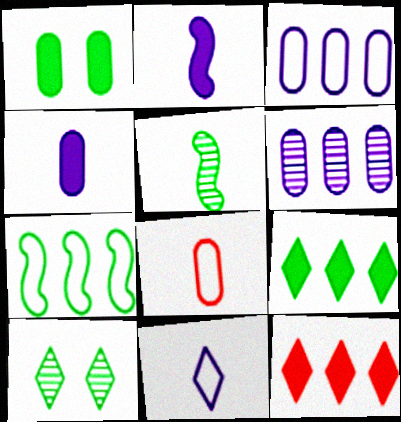[[1, 2, 12], 
[1, 6, 8], 
[6, 7, 12], 
[10, 11, 12]]